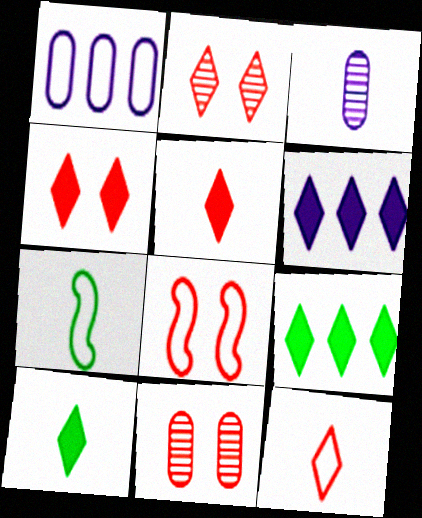[[3, 5, 7], 
[3, 8, 9], 
[4, 6, 10], 
[4, 8, 11], 
[6, 7, 11]]